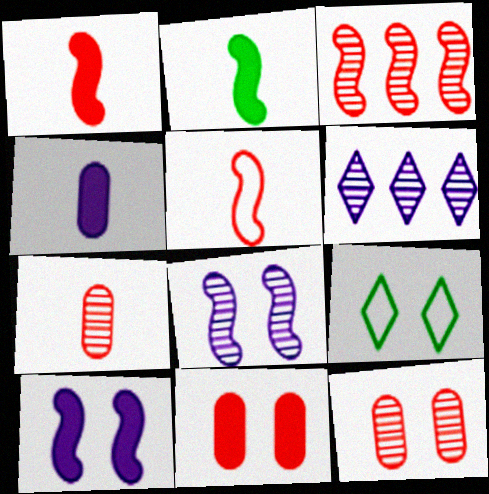[[3, 4, 9], 
[8, 9, 11], 
[9, 10, 12]]